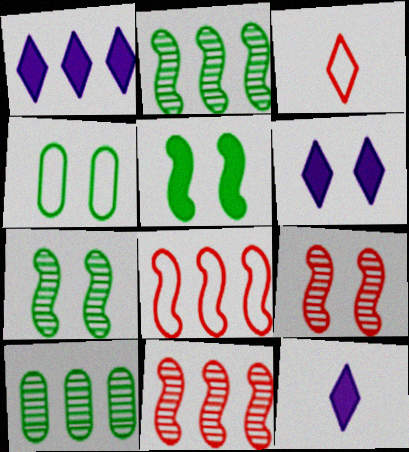[[1, 6, 12], 
[1, 8, 10], 
[4, 6, 9], 
[4, 11, 12]]